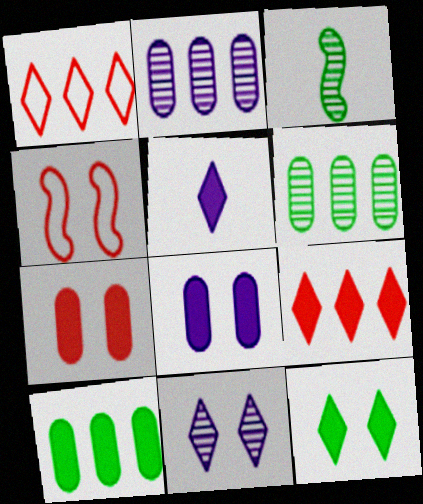[[1, 3, 8], 
[4, 5, 6], 
[5, 9, 12]]